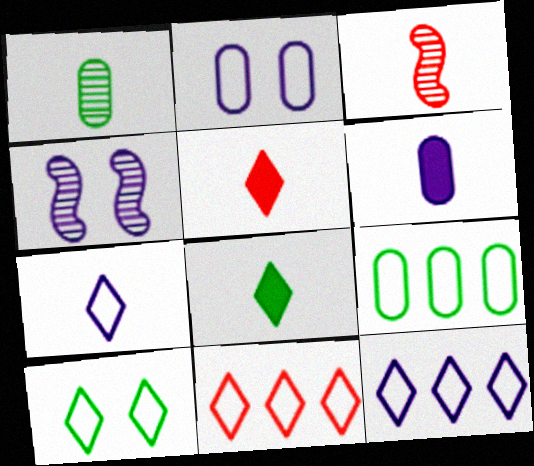[[4, 5, 9], 
[4, 6, 12], 
[7, 10, 11]]